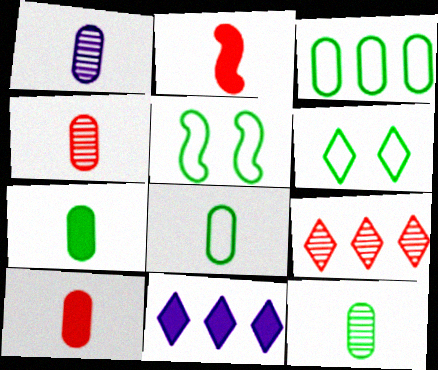[[1, 4, 12], 
[1, 8, 10], 
[4, 5, 11], 
[7, 8, 12]]